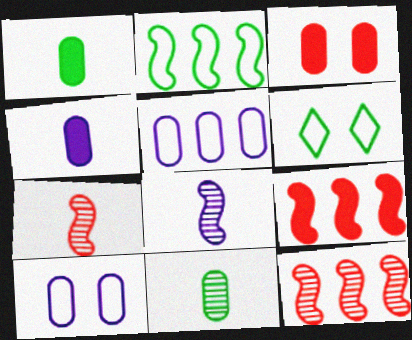[[3, 5, 11], 
[4, 6, 12]]